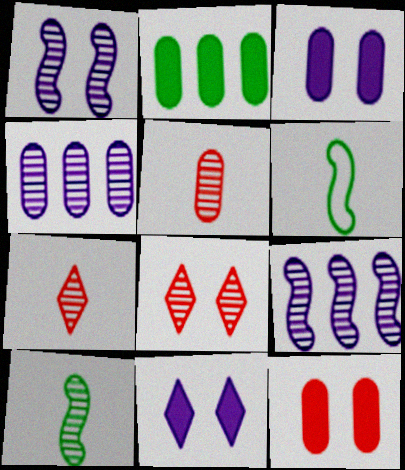[[4, 8, 10]]